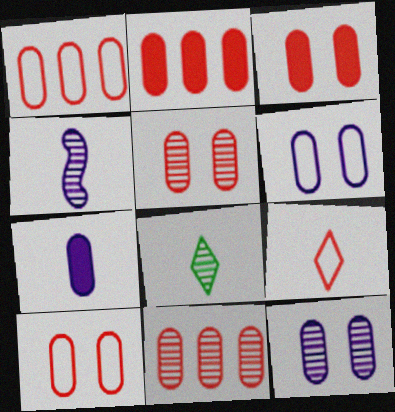[[1, 2, 11], 
[3, 5, 10]]